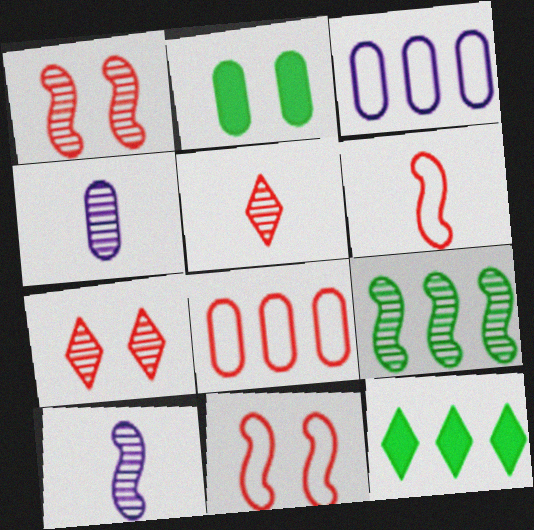[[1, 9, 10], 
[2, 4, 8], 
[4, 7, 9], 
[4, 11, 12]]